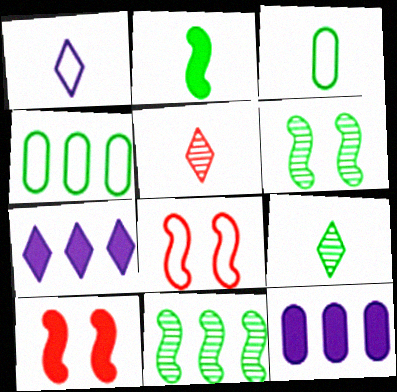[[1, 4, 8], 
[2, 3, 9], 
[8, 9, 12]]